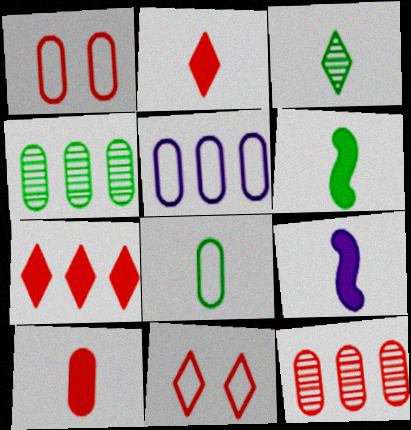[[1, 5, 8], 
[1, 10, 12], 
[3, 6, 8], 
[4, 9, 11]]